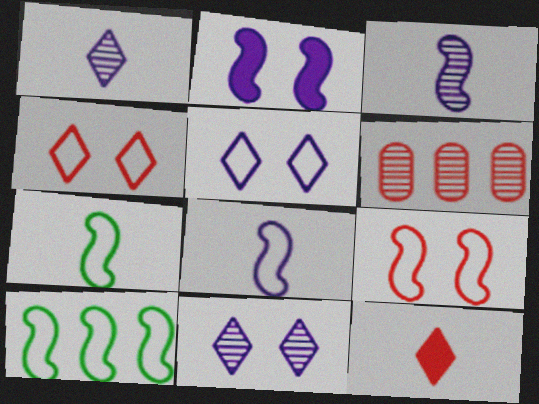[[6, 9, 12], 
[8, 9, 10]]